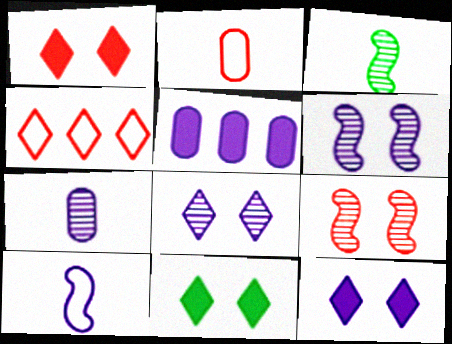[[1, 11, 12], 
[5, 8, 10]]